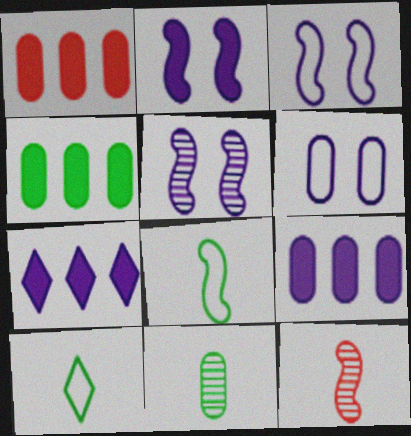[[1, 4, 9], 
[1, 5, 10], 
[1, 6, 11], 
[2, 3, 5]]